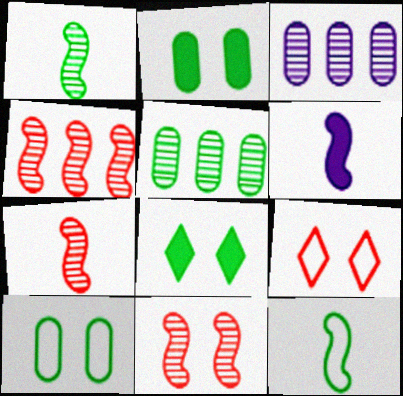[[4, 7, 11], 
[5, 6, 9], 
[5, 8, 12], 
[6, 7, 12]]